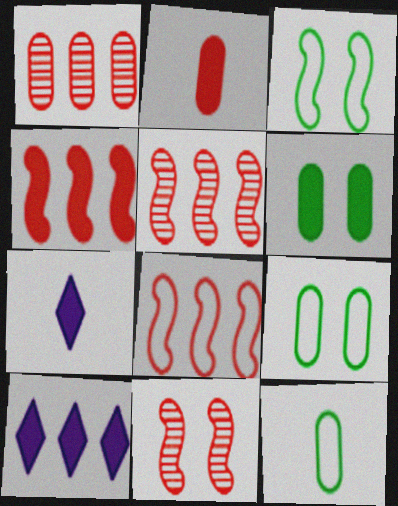[[1, 3, 7], 
[4, 5, 8], 
[4, 6, 7], 
[5, 7, 9], 
[10, 11, 12]]